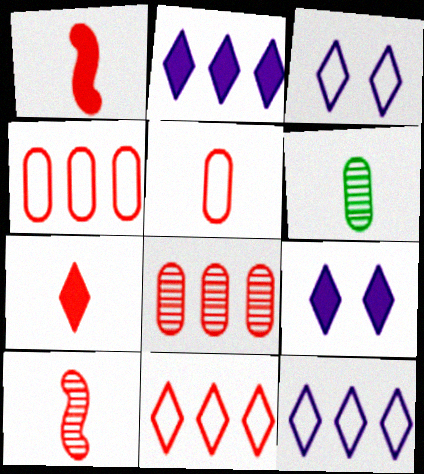[[5, 7, 10]]